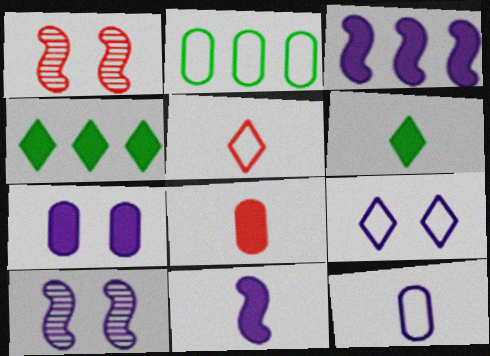[[1, 4, 12], 
[6, 8, 11], 
[7, 9, 10]]